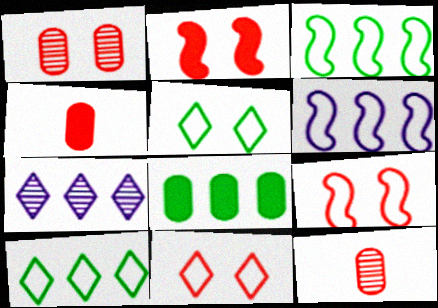[[1, 2, 11]]